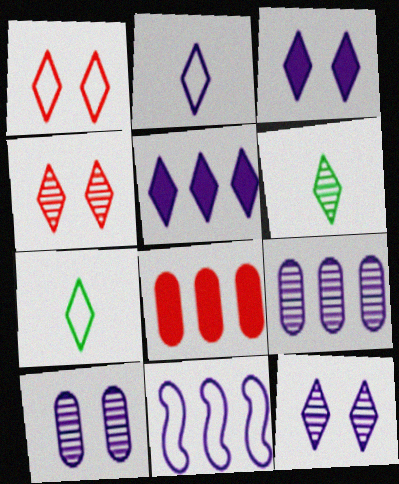[[1, 5, 6], 
[2, 5, 12], 
[4, 5, 7], 
[5, 9, 11]]